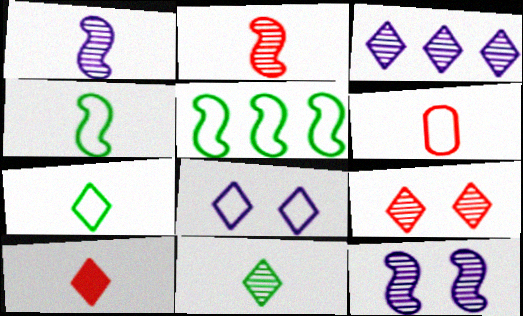[[2, 6, 10], 
[3, 9, 11], 
[5, 6, 8]]